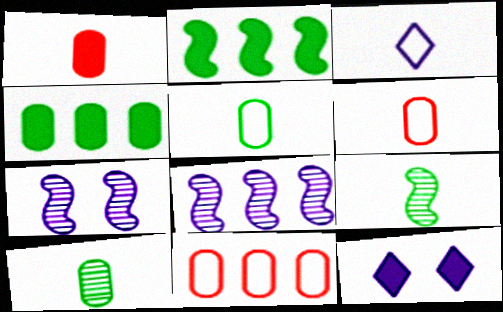[[1, 2, 12], 
[1, 3, 9], 
[9, 11, 12]]